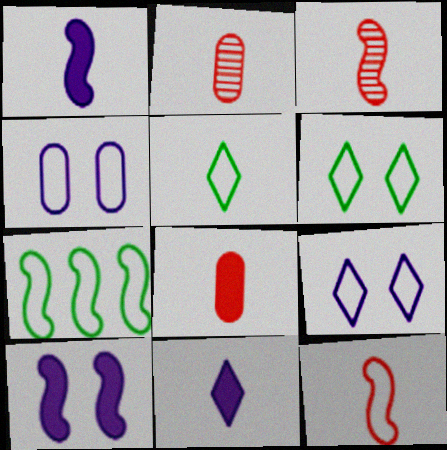[[1, 2, 5], 
[3, 7, 10]]